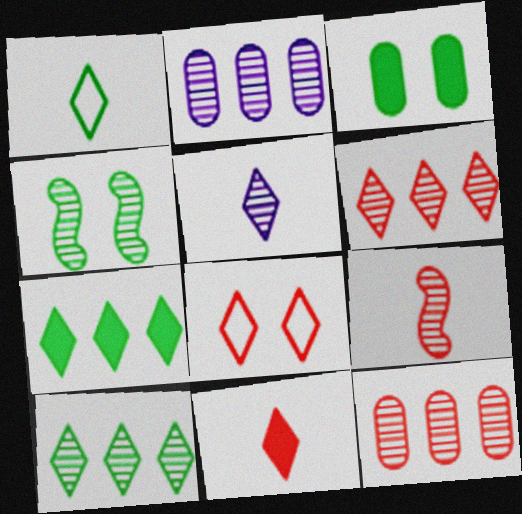[[1, 5, 11], 
[4, 5, 12], 
[5, 7, 8], 
[6, 8, 11]]